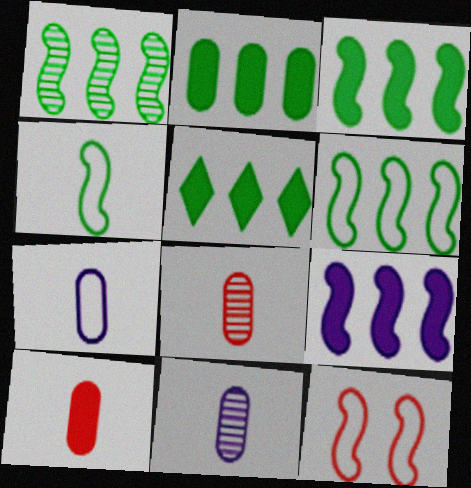[[1, 3, 6], 
[2, 3, 5], 
[5, 11, 12]]